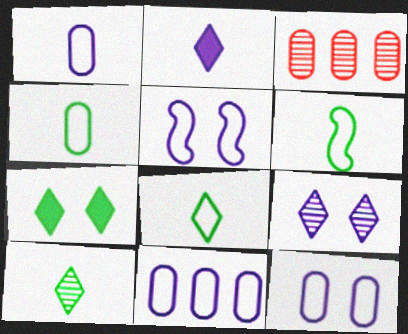[[1, 11, 12], 
[4, 6, 8]]